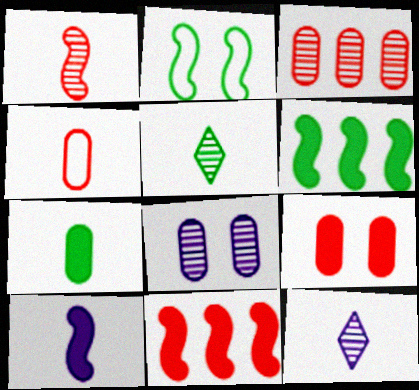[[3, 4, 9], 
[4, 5, 10]]